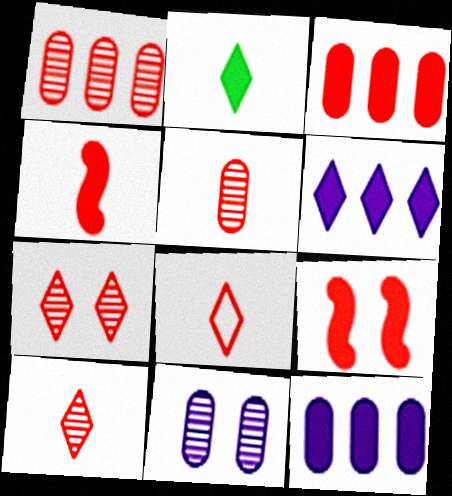[[1, 8, 9], 
[2, 9, 12], 
[4, 5, 8]]